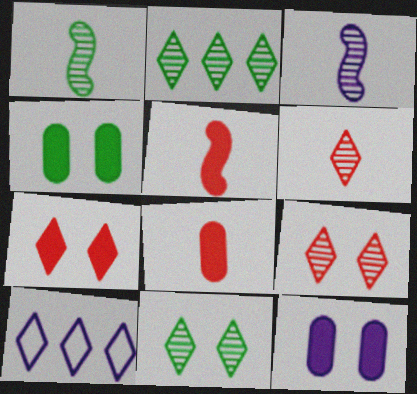[[3, 10, 12]]